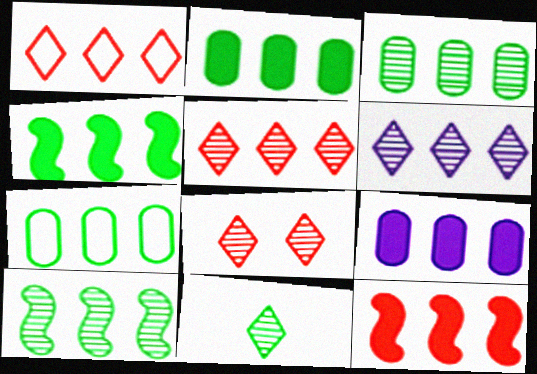[[1, 9, 10], 
[2, 3, 7], 
[6, 7, 12], 
[6, 8, 11]]